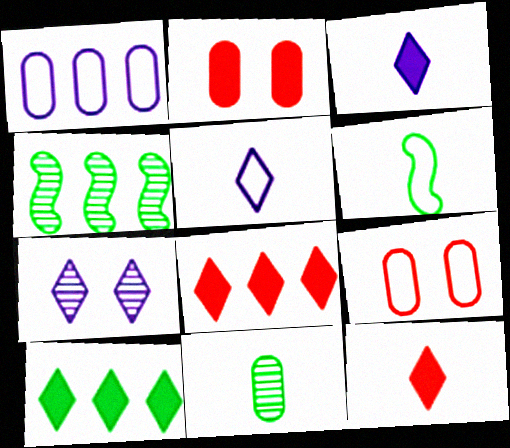[[1, 2, 11], 
[1, 4, 8], 
[2, 4, 5], 
[3, 4, 9]]